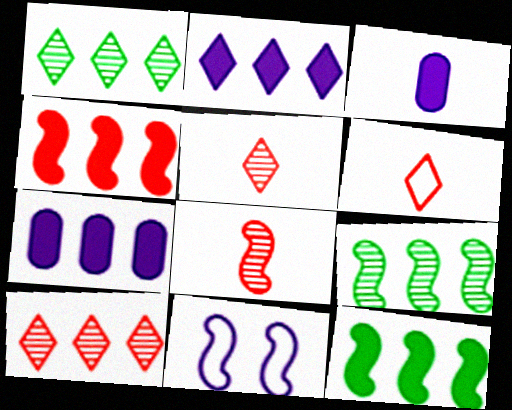[[8, 11, 12]]